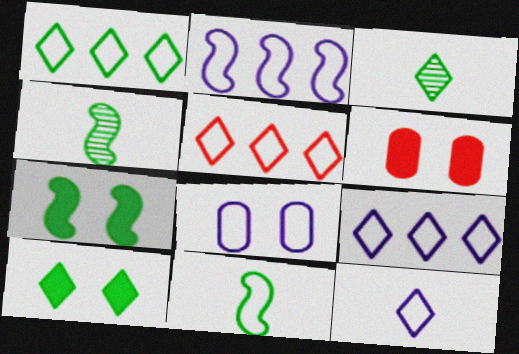[[1, 3, 10], 
[1, 5, 9], 
[2, 3, 6], 
[2, 8, 12], 
[4, 6, 9], 
[5, 8, 11]]